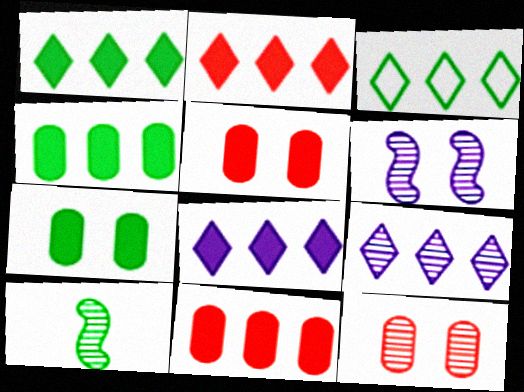[[1, 2, 8], 
[2, 3, 9], 
[3, 7, 10], 
[9, 10, 12]]